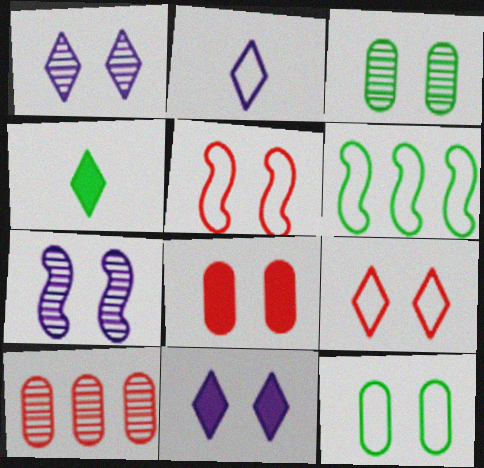[[3, 4, 6], 
[3, 5, 11]]